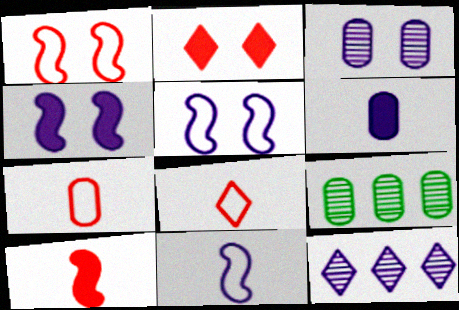[[2, 9, 11], 
[4, 8, 9], 
[5, 6, 12]]